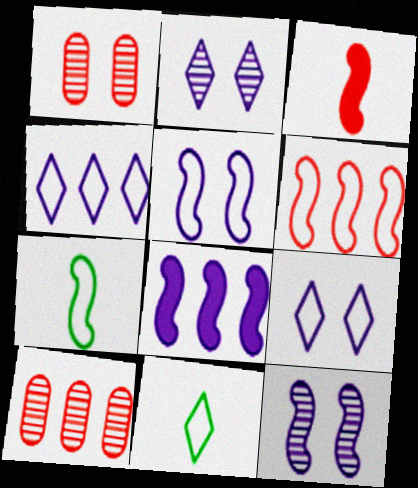[[1, 8, 11], 
[5, 6, 7]]